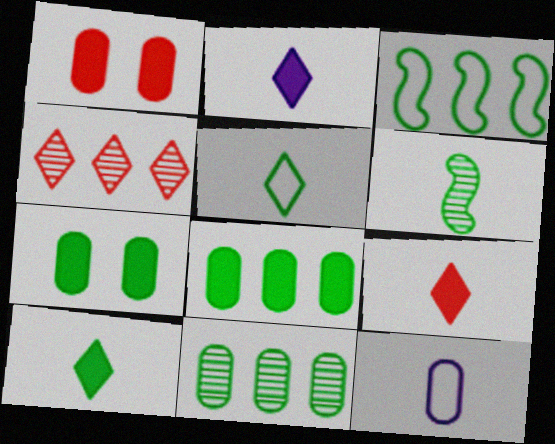[[1, 11, 12], 
[2, 9, 10], 
[6, 9, 12]]